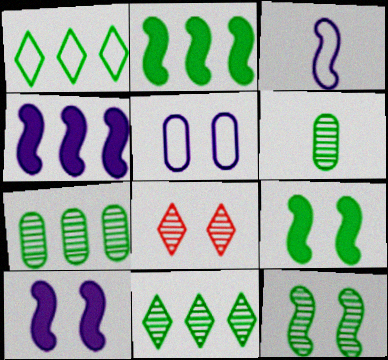[[1, 2, 7], 
[1, 6, 9], 
[5, 8, 9], 
[6, 11, 12]]